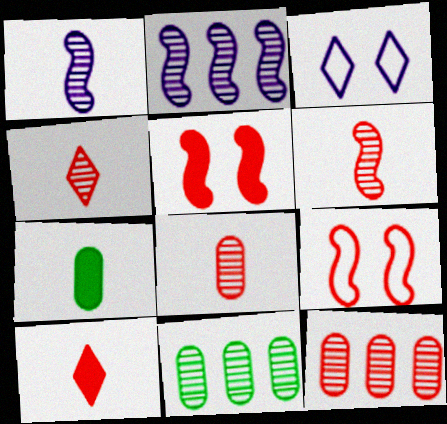[[4, 6, 8], 
[9, 10, 12]]